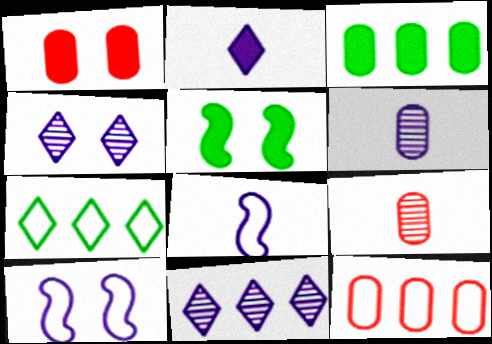[[1, 9, 12], 
[2, 6, 8]]